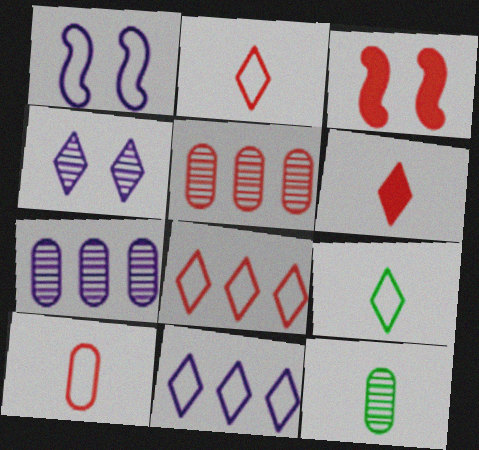[[2, 3, 5], 
[3, 7, 9], 
[3, 11, 12]]